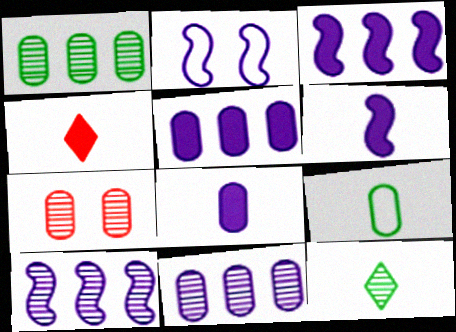[[1, 2, 4], 
[2, 6, 10], 
[5, 7, 9], 
[7, 10, 12]]